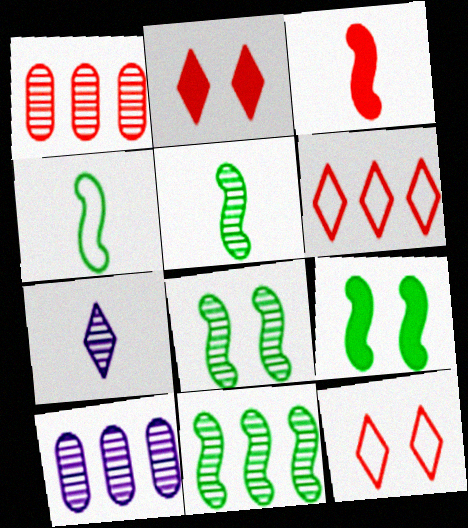[[1, 3, 12], 
[1, 7, 8], 
[2, 4, 10], 
[4, 9, 11], 
[5, 8, 11]]